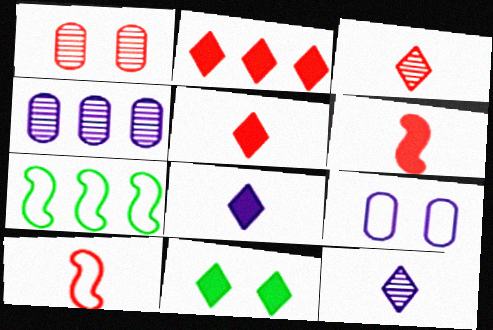[[1, 2, 10], 
[1, 7, 8], 
[2, 4, 7], 
[2, 8, 11], 
[4, 10, 11]]